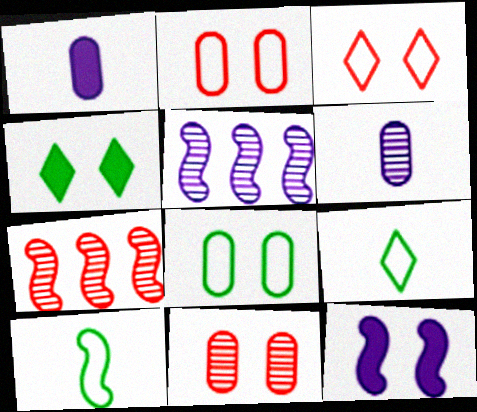[[7, 10, 12]]